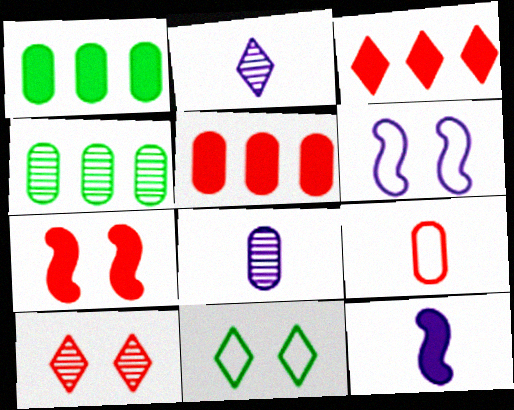[[2, 3, 11]]